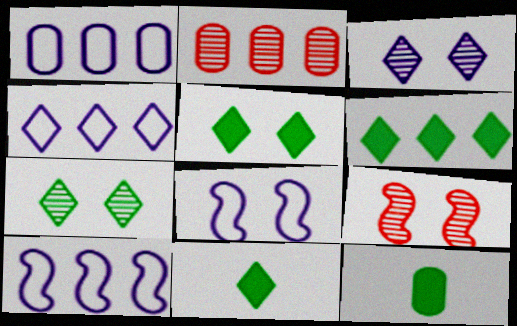[[1, 4, 10], 
[1, 9, 11], 
[2, 6, 10], 
[2, 8, 11], 
[4, 9, 12], 
[5, 6, 11]]